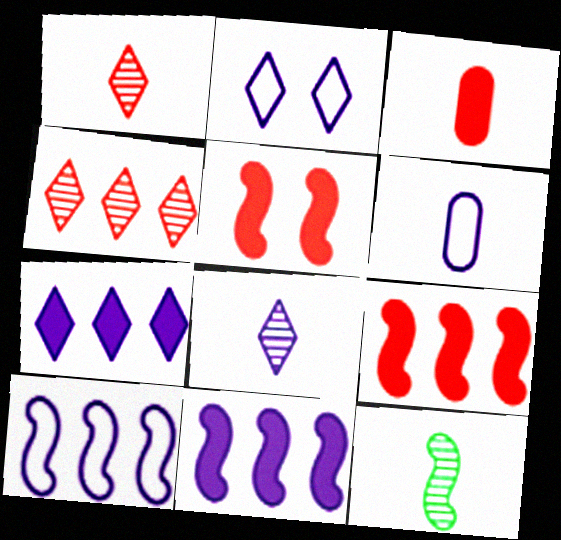[[2, 6, 10], 
[2, 7, 8], 
[5, 10, 12]]